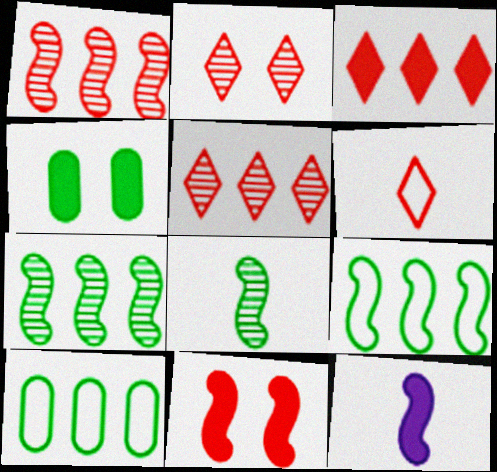[[2, 3, 6], 
[2, 10, 12], 
[3, 4, 12]]